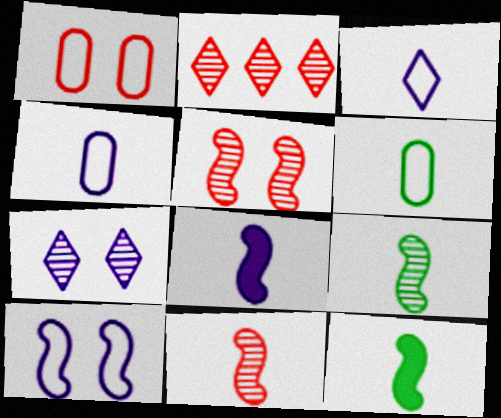[]